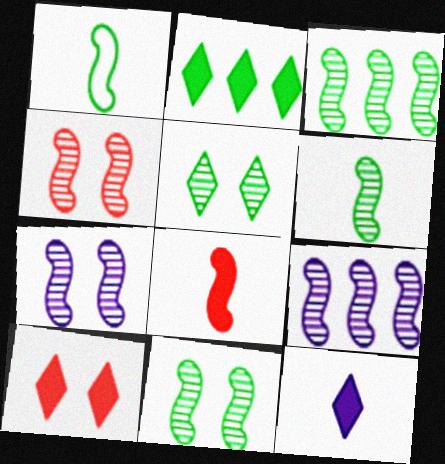[[2, 10, 12], 
[3, 6, 11], 
[4, 6, 9], 
[4, 7, 11]]